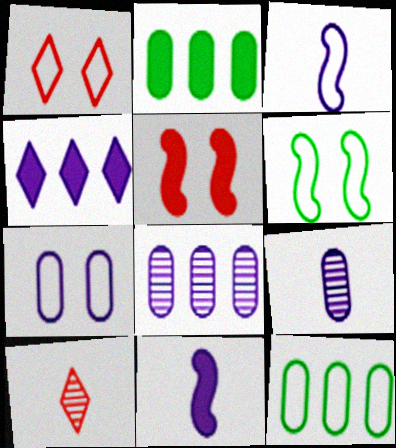[[1, 3, 12], 
[1, 6, 7]]